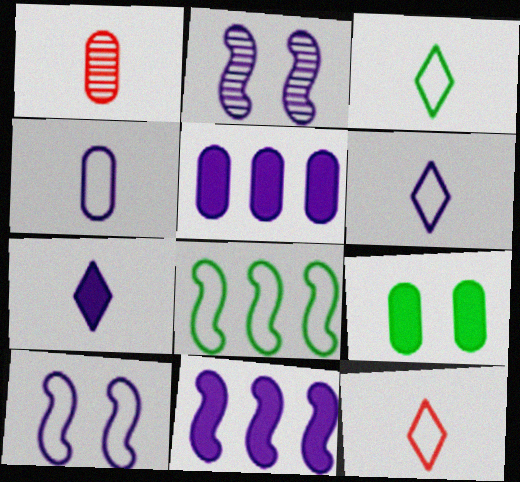[[2, 5, 6], 
[3, 6, 12]]